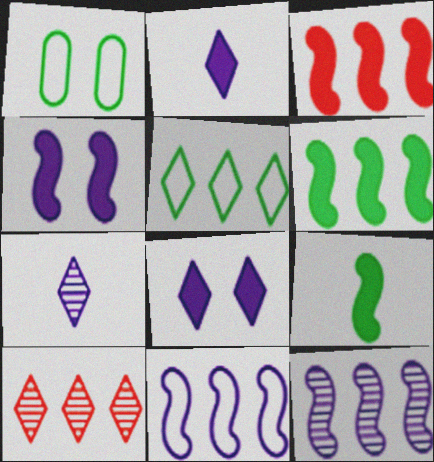[[1, 3, 7], 
[3, 4, 9]]